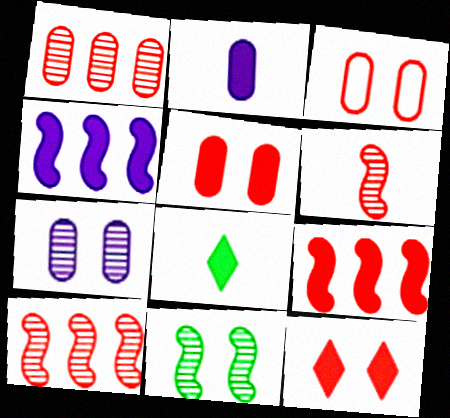[[4, 5, 8]]